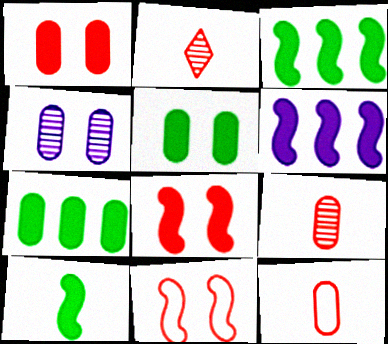[[4, 7, 12], 
[6, 8, 10]]